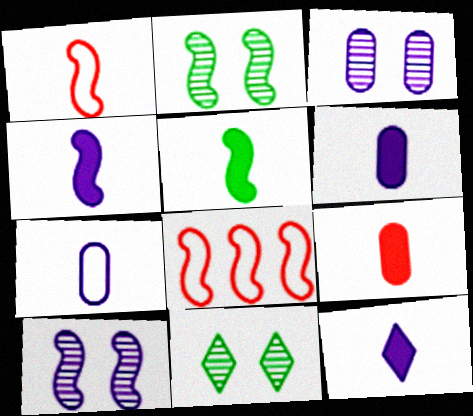[[2, 4, 8], 
[4, 6, 12], 
[5, 8, 10], 
[5, 9, 12], 
[6, 8, 11]]